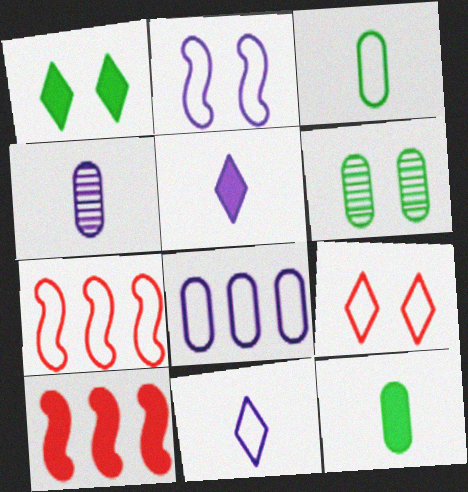[[1, 4, 7], 
[2, 8, 11], 
[5, 6, 7], 
[6, 10, 11]]